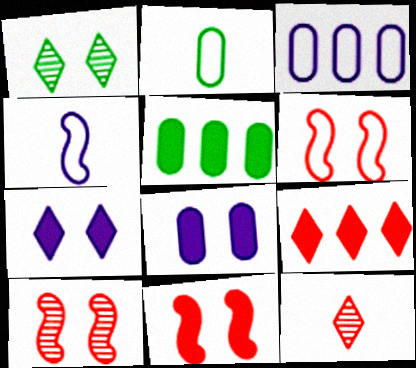[[1, 6, 8], 
[6, 10, 11]]